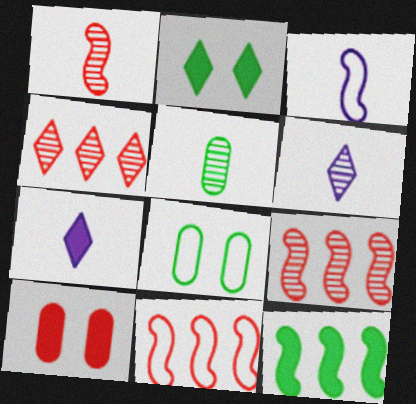[[1, 5, 6], 
[7, 8, 9], 
[7, 10, 12]]